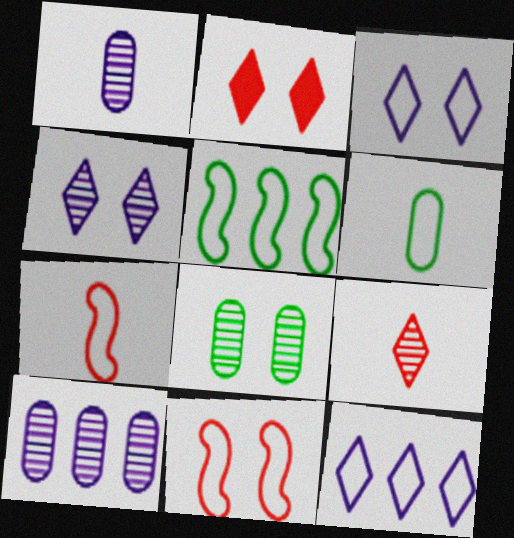[[1, 2, 5], 
[6, 11, 12]]